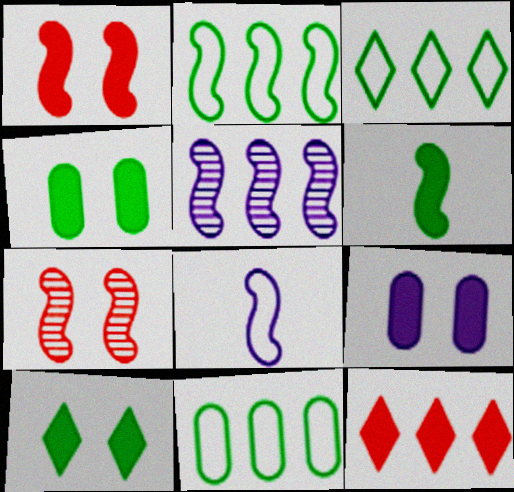[[1, 9, 10], 
[2, 3, 11], 
[5, 11, 12], 
[6, 9, 12]]